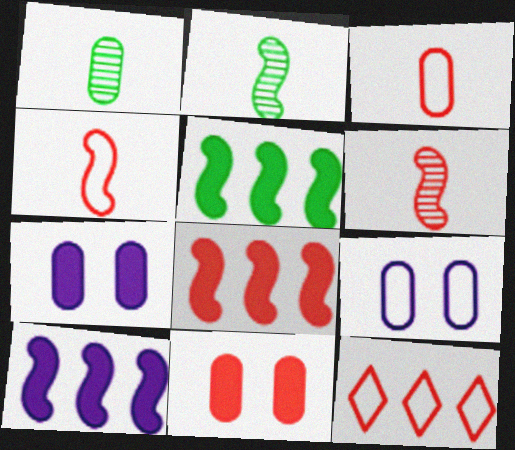[[2, 7, 12], 
[5, 8, 10], 
[6, 11, 12]]